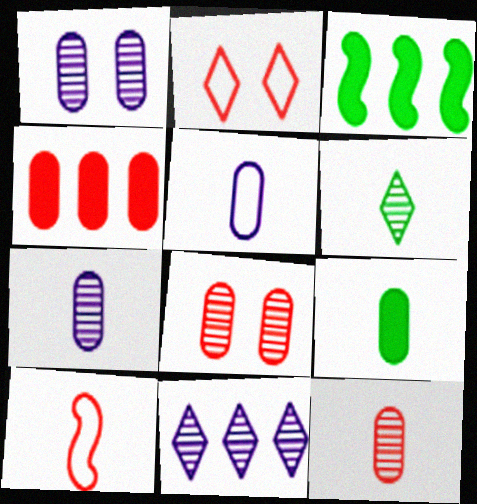[[2, 3, 7], 
[5, 9, 12]]